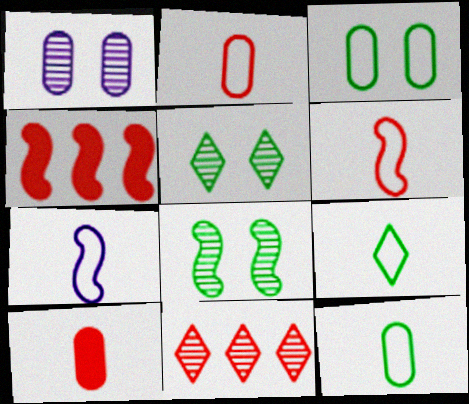[[1, 4, 9], 
[2, 7, 9], 
[4, 7, 8]]